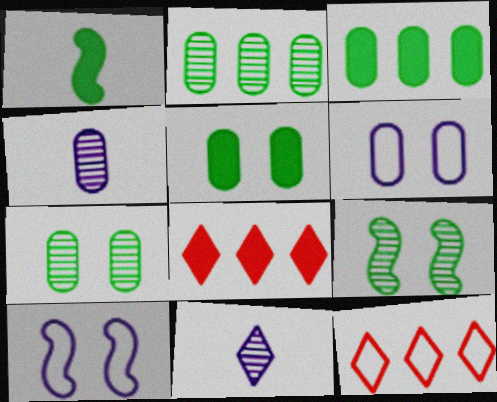[]